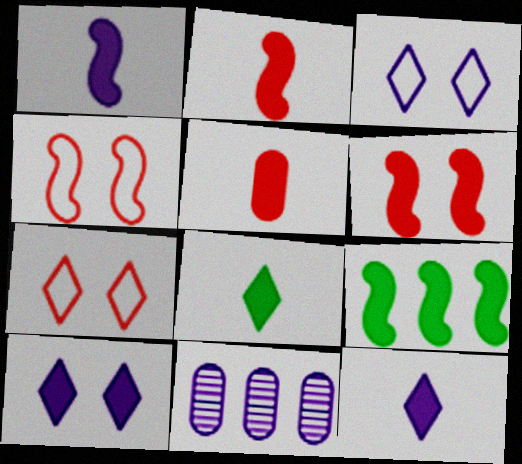[[1, 3, 11], 
[1, 5, 8], 
[1, 6, 9], 
[4, 8, 11], 
[5, 9, 10]]